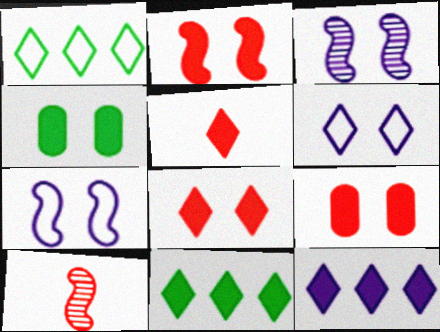[[2, 8, 9]]